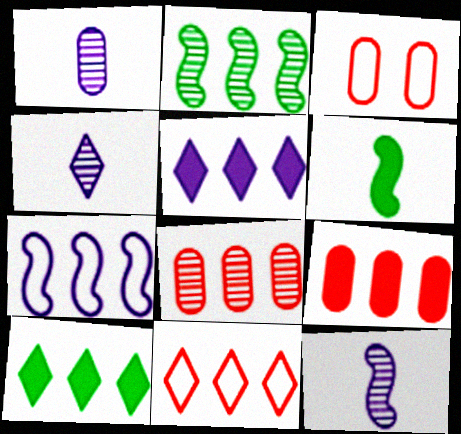[[1, 4, 12], 
[3, 10, 12], 
[7, 8, 10]]